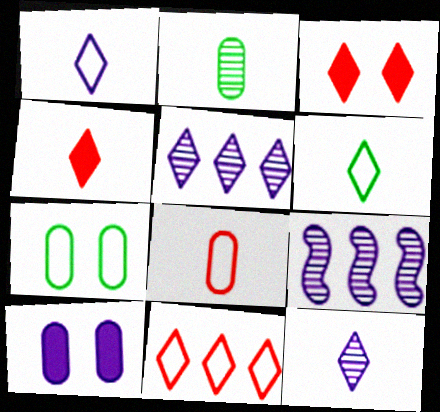[[1, 9, 10], 
[3, 5, 6], 
[4, 6, 12], 
[4, 7, 9]]